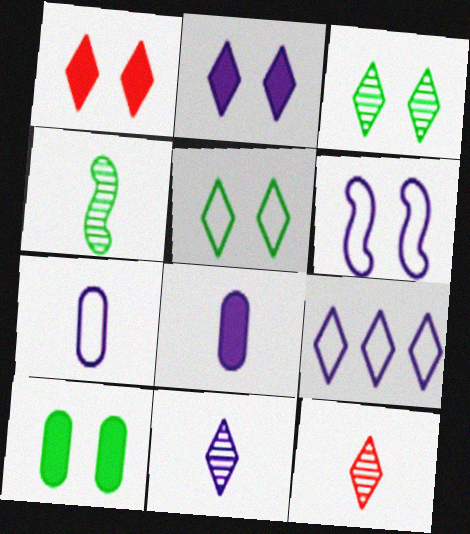[[2, 9, 11], 
[6, 7, 9]]